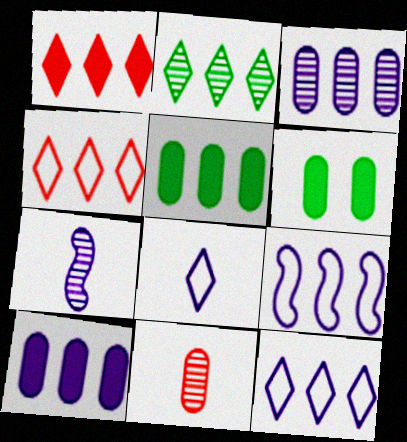[[1, 2, 12], 
[4, 6, 7]]